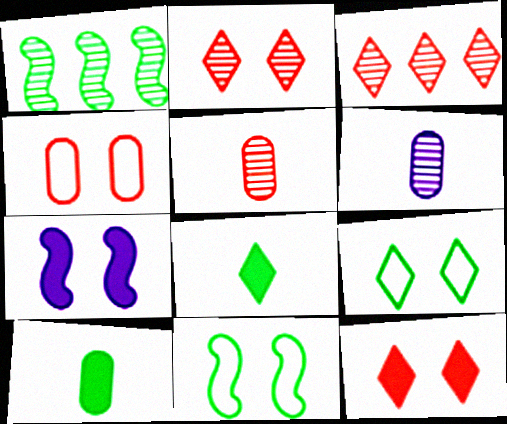[[1, 2, 6], 
[1, 9, 10]]